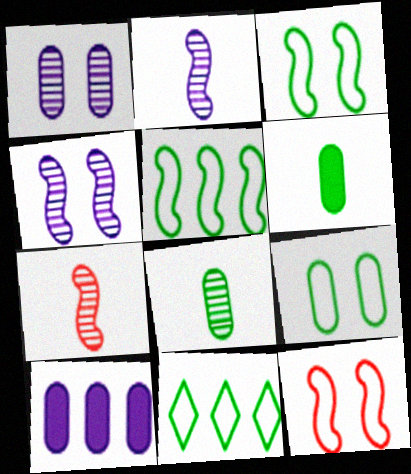[]